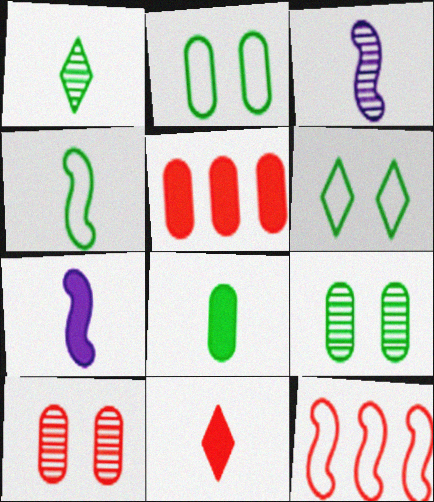[[1, 4, 8], 
[3, 5, 6], 
[7, 8, 11], 
[10, 11, 12]]